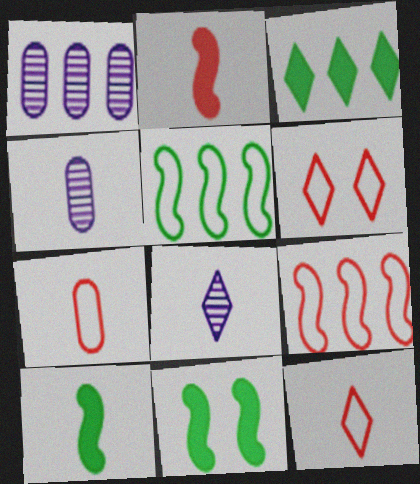[[1, 3, 9], 
[1, 6, 10], 
[1, 11, 12], 
[3, 6, 8], 
[4, 10, 12], 
[6, 7, 9], 
[7, 8, 10]]